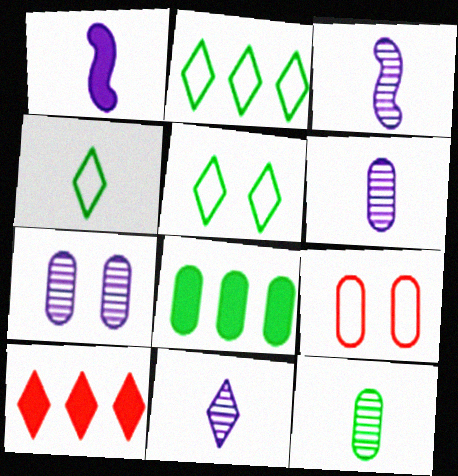[[2, 4, 5], 
[3, 6, 11], 
[5, 10, 11], 
[6, 8, 9]]